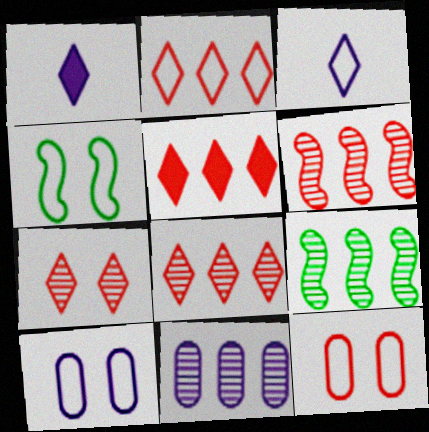[[1, 9, 12], 
[2, 5, 8], 
[8, 9, 11]]